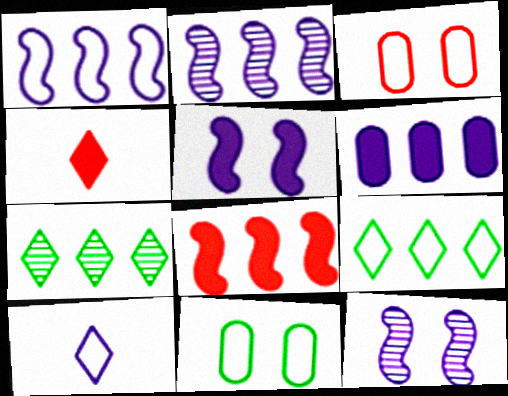[[2, 4, 11], 
[6, 10, 12]]